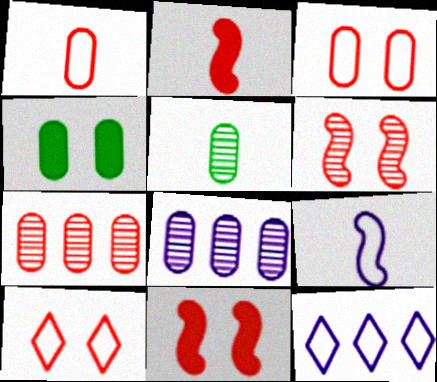[[1, 4, 8], 
[2, 7, 10], 
[5, 11, 12]]